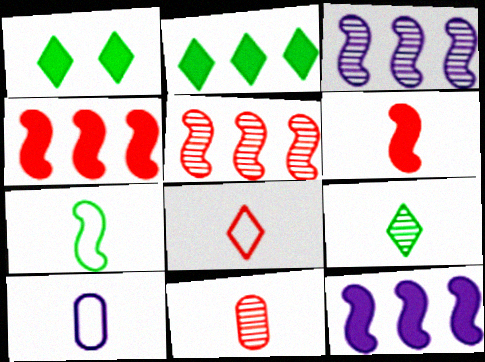[[1, 5, 10], 
[6, 8, 11], 
[6, 9, 10], 
[7, 8, 10]]